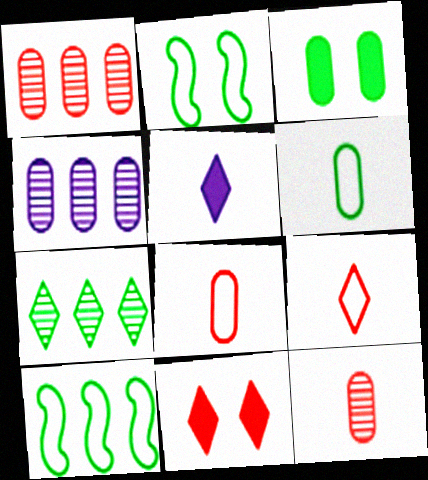[[1, 2, 5], 
[3, 4, 8]]